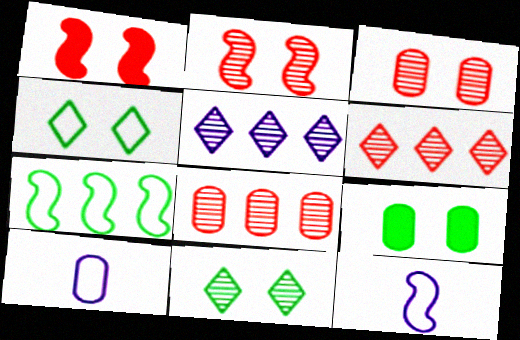[[6, 9, 12], 
[8, 9, 10]]